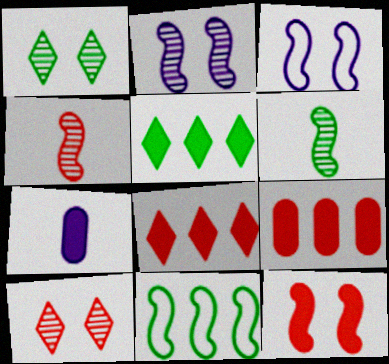[[5, 7, 12], 
[7, 10, 11]]